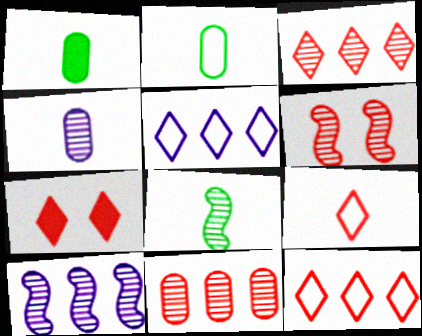[[1, 5, 6], 
[2, 7, 10], 
[3, 7, 9], 
[6, 8, 10]]